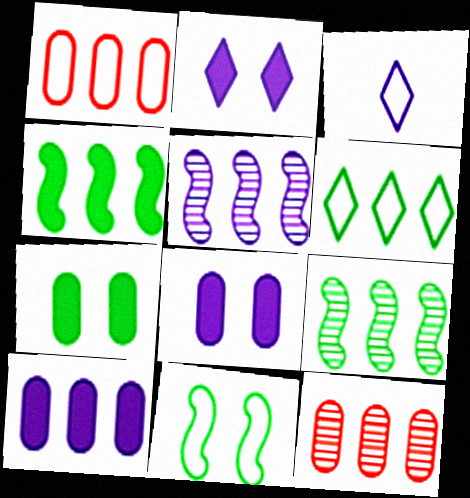[[1, 3, 11], 
[3, 5, 8]]